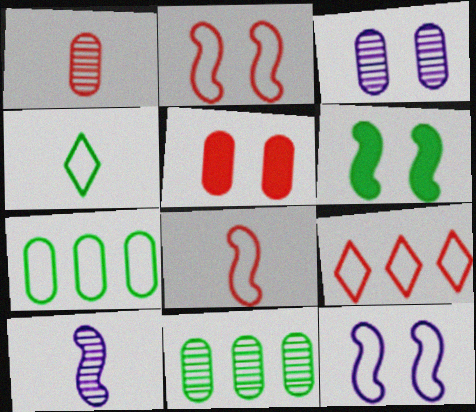[[1, 3, 11], 
[4, 6, 11]]